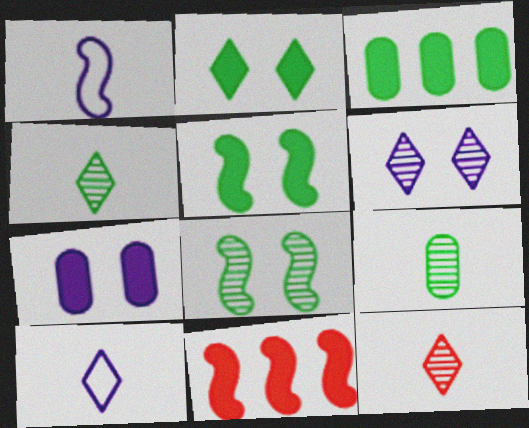[[1, 8, 11]]